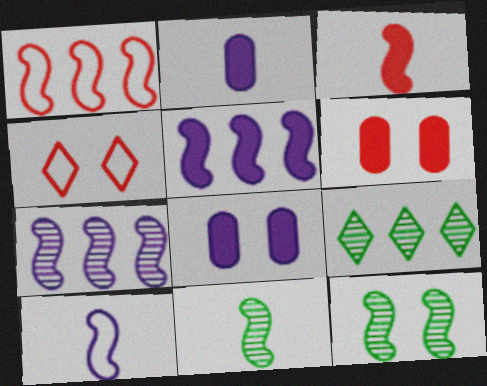[[3, 10, 11], 
[4, 8, 12], 
[6, 9, 10]]